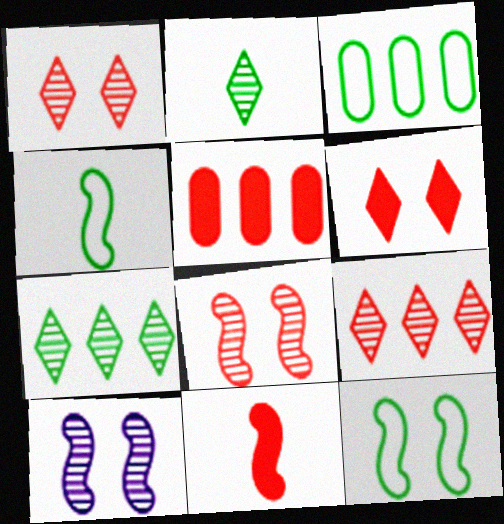[[5, 6, 11]]